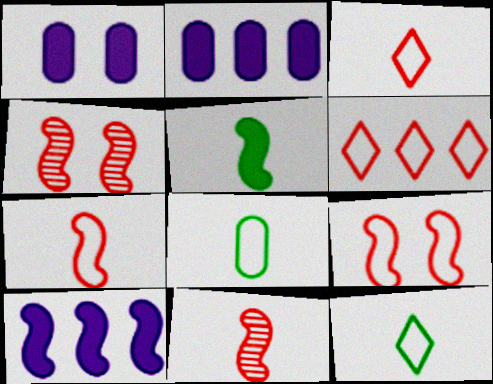[[2, 4, 12]]